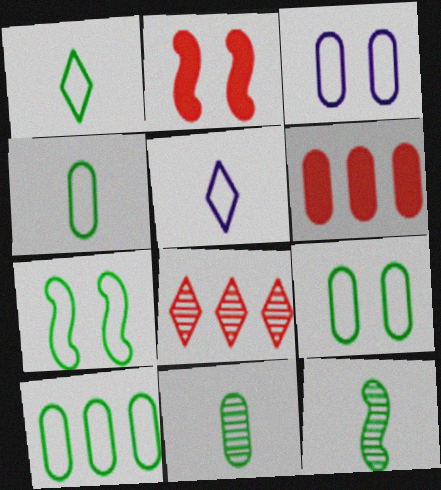[[1, 7, 10], 
[3, 6, 11], 
[4, 9, 10]]